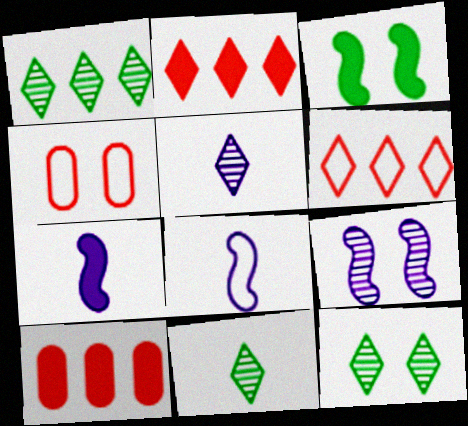[[1, 4, 7], 
[1, 11, 12], 
[8, 10, 12]]